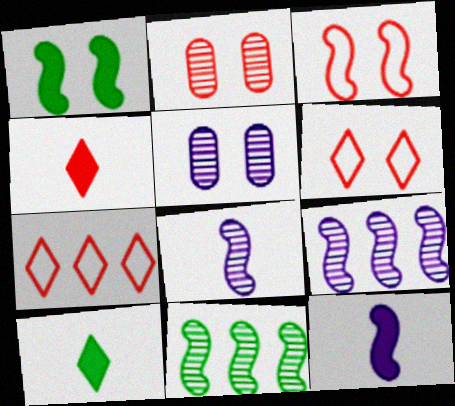[[1, 5, 6], 
[3, 11, 12]]